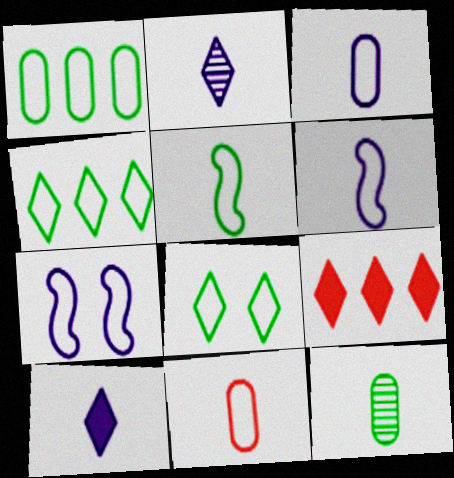[[1, 5, 8], 
[2, 8, 9], 
[4, 7, 11], 
[7, 9, 12]]